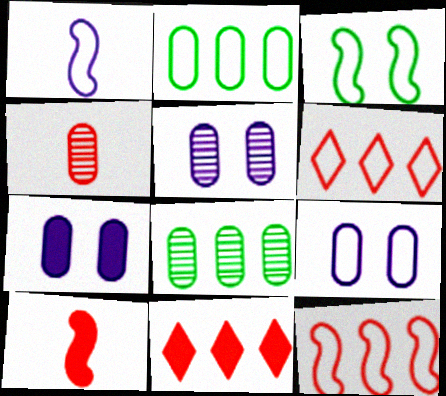[[1, 3, 12], 
[2, 4, 7], 
[4, 5, 8], 
[5, 7, 9]]